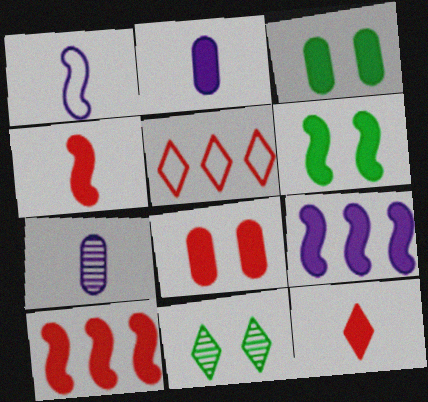[[3, 9, 12], 
[4, 6, 9], 
[5, 6, 7], 
[8, 10, 12]]